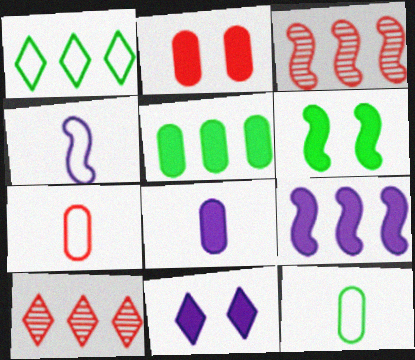[[2, 5, 8], 
[2, 6, 11], 
[3, 4, 6], 
[3, 11, 12], 
[8, 9, 11]]